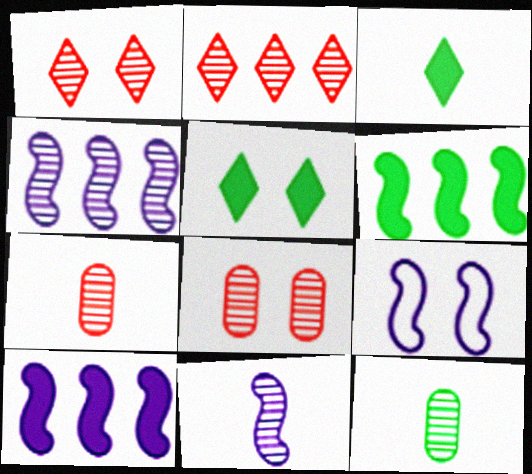[[1, 4, 12], 
[5, 8, 9], 
[9, 10, 11]]